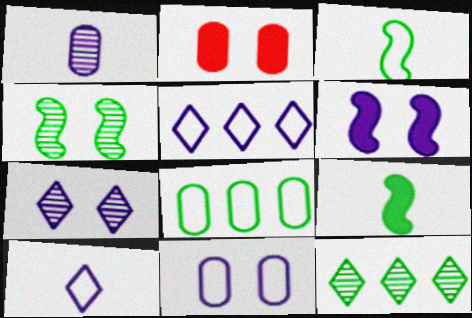[[1, 2, 8], 
[1, 5, 6], 
[6, 7, 11]]